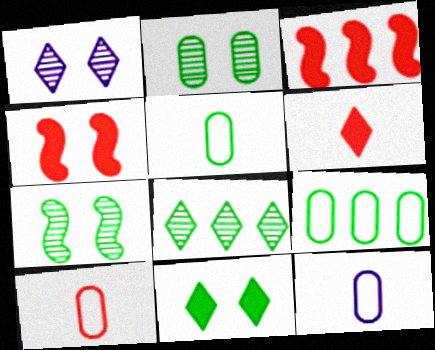[[1, 3, 5], 
[4, 8, 12], 
[5, 10, 12]]